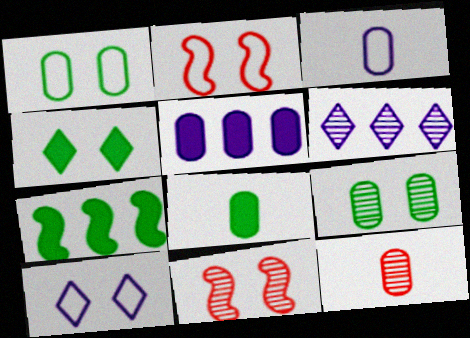[[1, 2, 10], 
[1, 5, 12], 
[2, 6, 8], 
[3, 8, 12], 
[4, 7, 8], 
[7, 10, 12]]